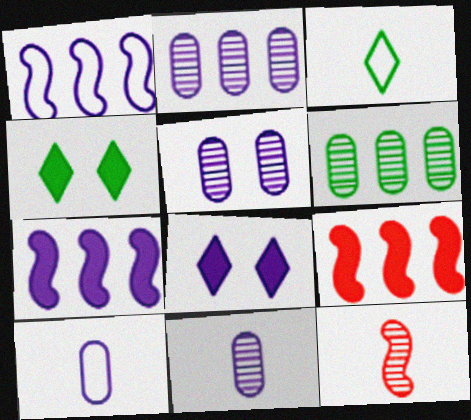[[1, 8, 11], 
[2, 5, 11], 
[3, 5, 9]]